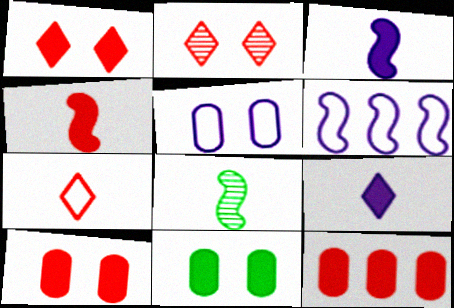[[1, 4, 12]]